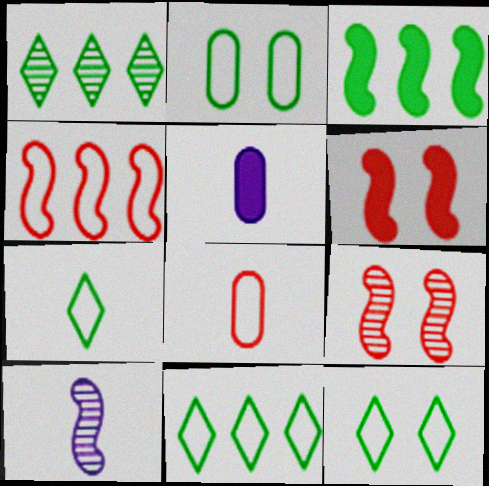[[5, 9, 11], 
[7, 11, 12]]